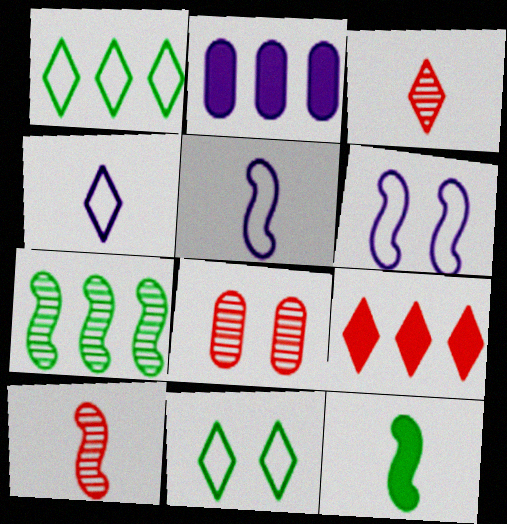[[2, 10, 11], 
[5, 10, 12]]